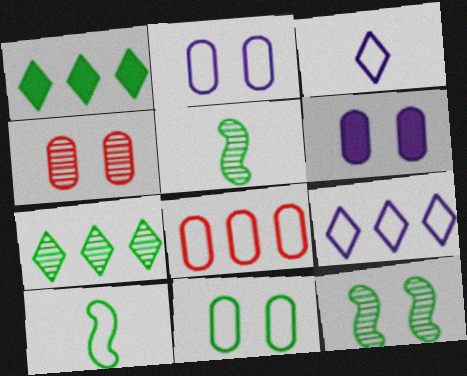[[1, 5, 11], 
[4, 6, 11]]